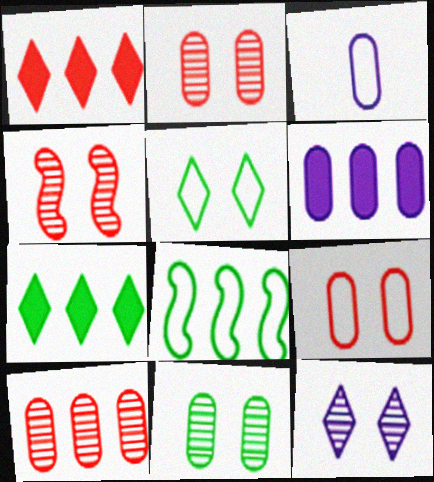[[3, 4, 7], 
[4, 11, 12]]